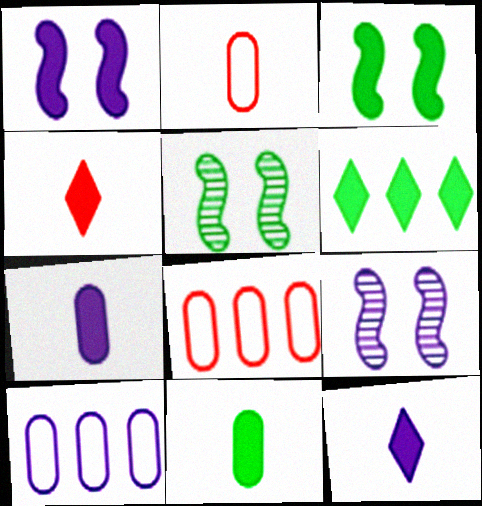[[2, 6, 9], 
[3, 6, 11], 
[4, 5, 10], 
[5, 8, 12], 
[9, 10, 12]]